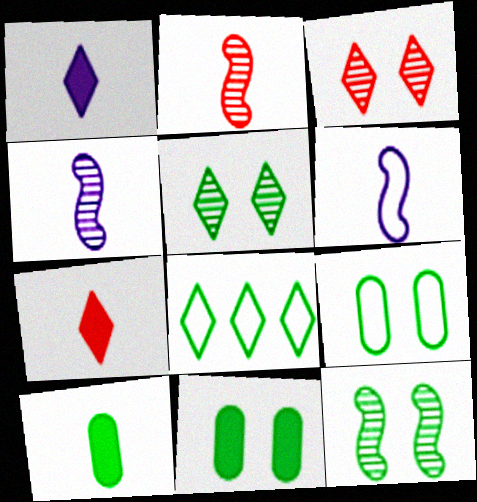[[1, 3, 8], 
[8, 10, 12]]